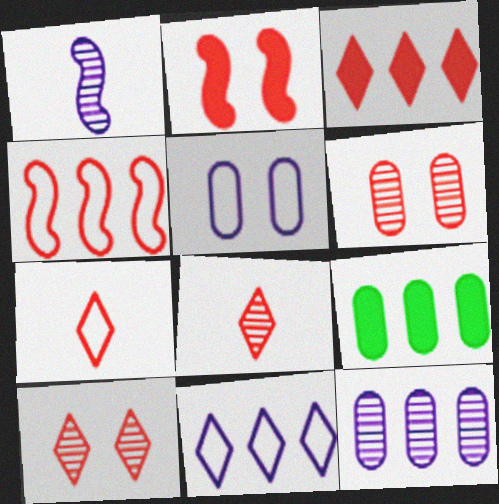[[3, 7, 10]]